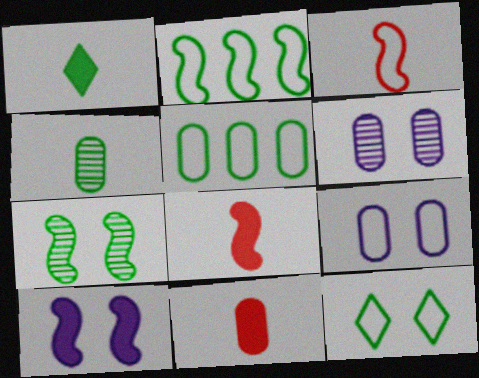[[1, 5, 7], 
[5, 6, 11]]